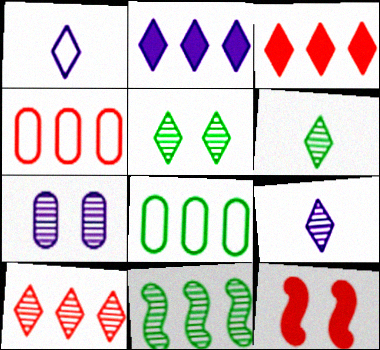[[1, 3, 5], 
[2, 4, 11], 
[5, 9, 10], 
[8, 9, 12]]